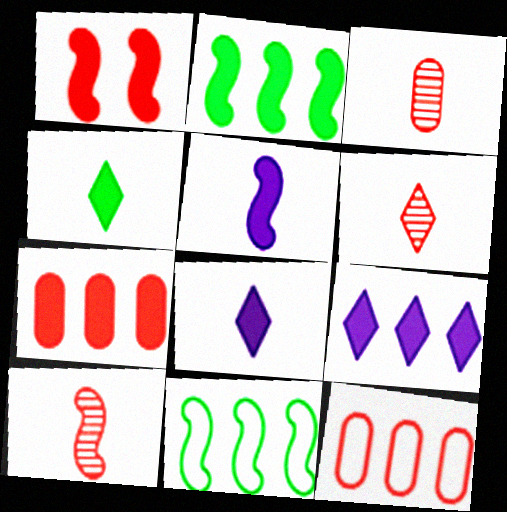[[1, 2, 5], 
[1, 6, 12], 
[2, 7, 9], 
[3, 6, 10]]